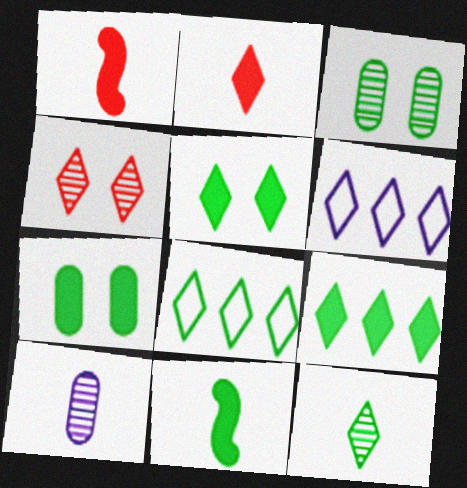[[1, 3, 6], 
[3, 8, 11], 
[5, 8, 12], 
[7, 9, 11]]